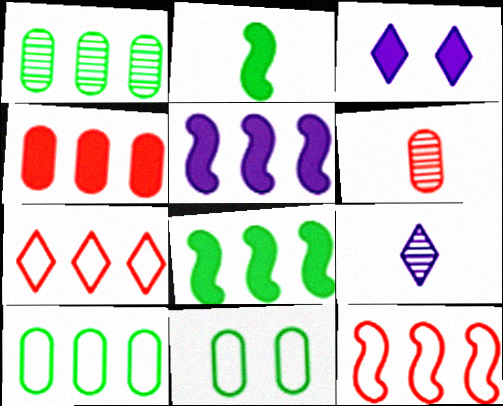[[1, 5, 7], 
[2, 3, 4]]